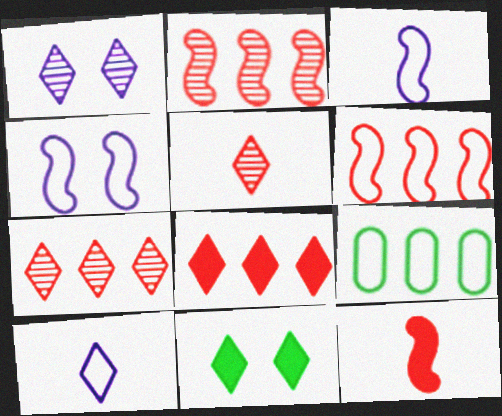[[1, 9, 12], 
[7, 10, 11]]